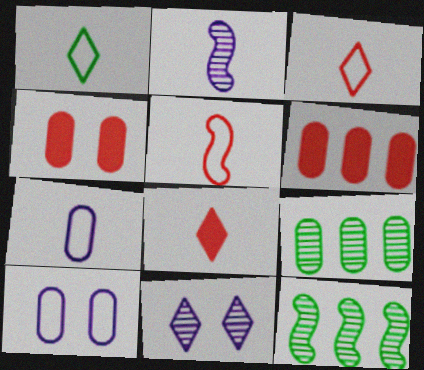[[1, 5, 7], 
[4, 7, 9], 
[8, 10, 12]]